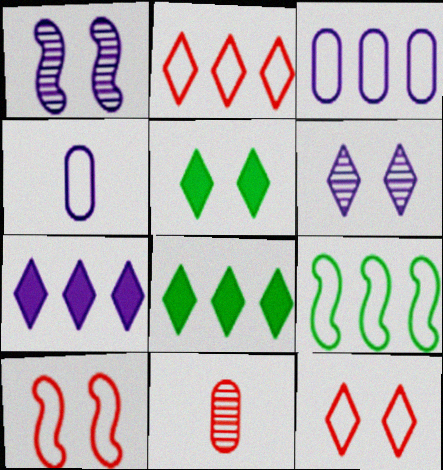[[1, 4, 7], 
[2, 3, 9], 
[4, 9, 12], 
[5, 6, 12]]